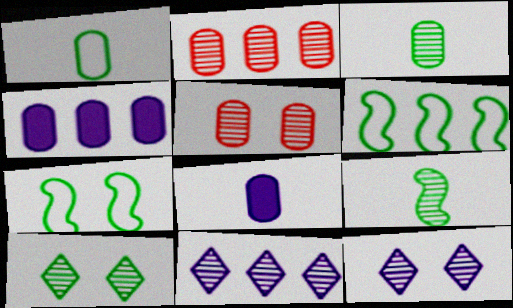[[1, 4, 5], 
[2, 9, 12], 
[5, 9, 11]]